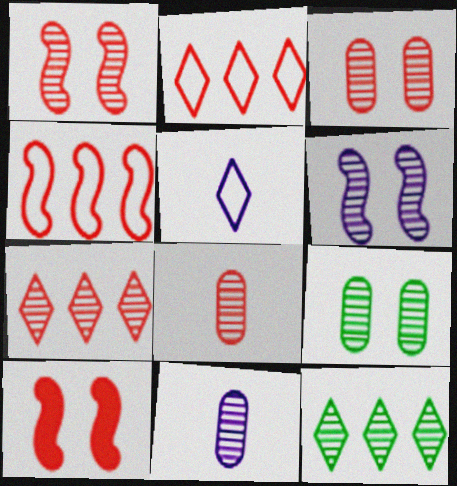[[1, 7, 8], 
[1, 11, 12], 
[2, 8, 10], 
[6, 8, 12]]